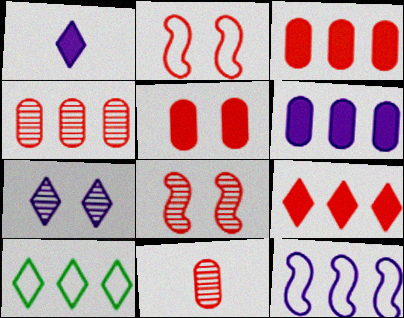[[2, 9, 11]]